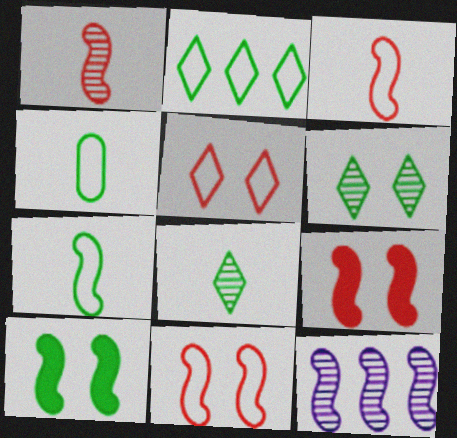[[3, 10, 12], 
[7, 9, 12]]